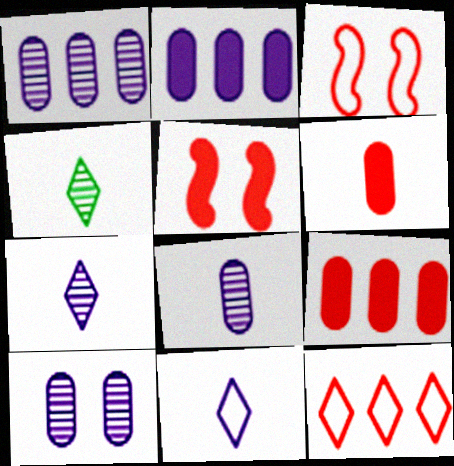[[1, 8, 10], 
[2, 3, 4]]